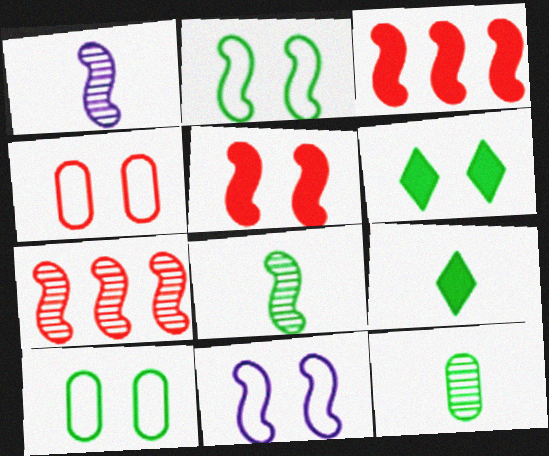[[1, 2, 3], 
[3, 8, 11]]